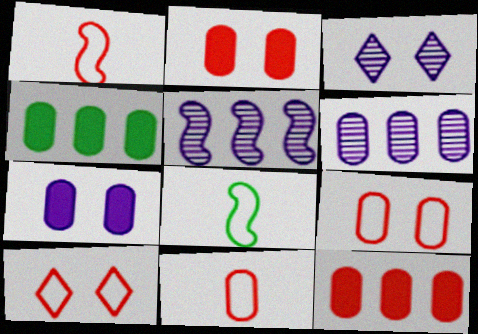[[1, 3, 4], 
[3, 8, 12]]